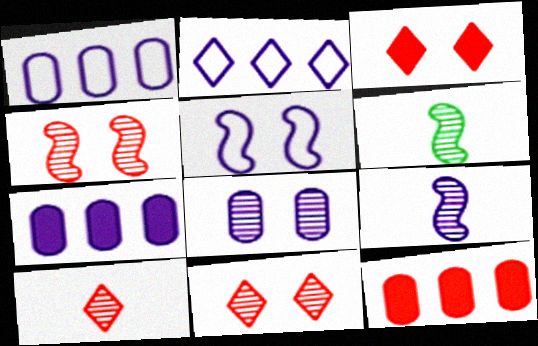[[1, 3, 6]]